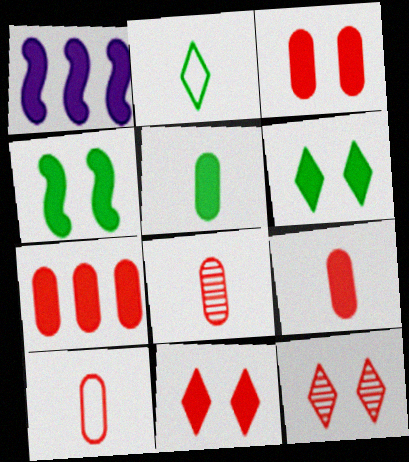[[1, 5, 11], 
[1, 6, 9], 
[3, 7, 9], 
[8, 9, 10]]